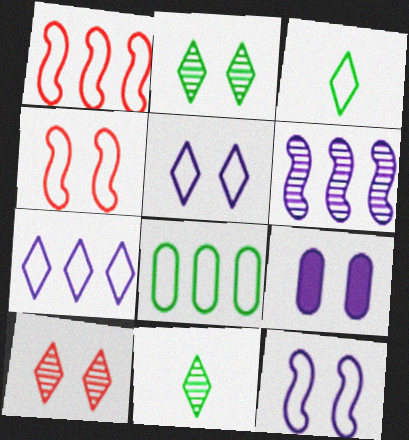[[1, 7, 8], 
[1, 9, 11], 
[2, 4, 9]]